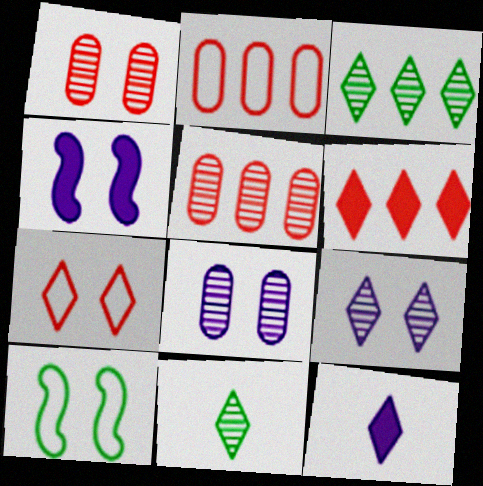[[2, 4, 11], 
[3, 7, 12], 
[5, 10, 12]]